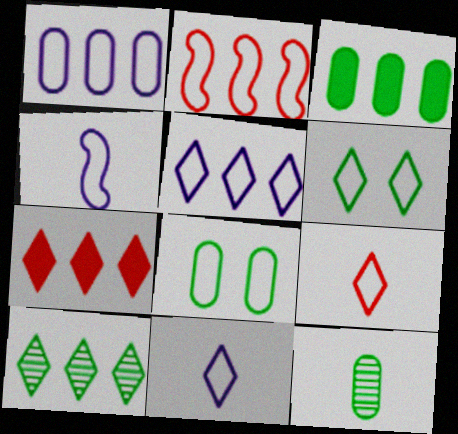[[2, 8, 11], 
[3, 8, 12], 
[5, 6, 9], 
[5, 7, 10]]